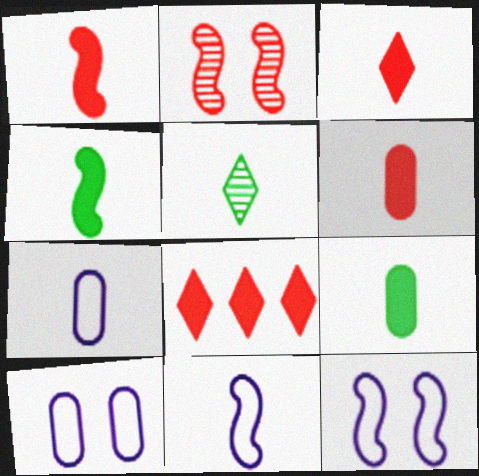[[1, 3, 6], 
[1, 5, 7], 
[5, 6, 11]]